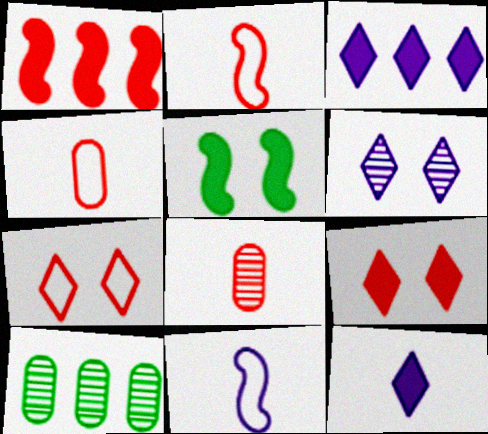[[1, 7, 8], 
[9, 10, 11]]